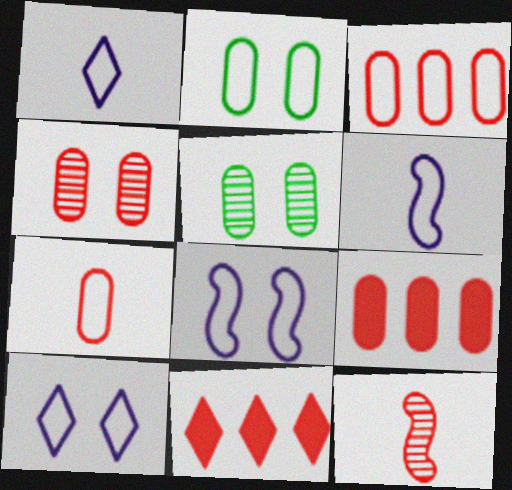[[4, 7, 9], 
[5, 6, 11]]